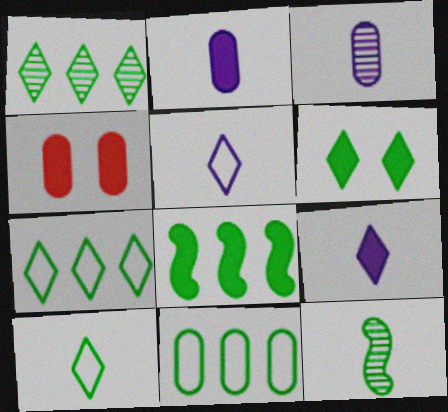[[1, 6, 10], 
[1, 8, 11], 
[3, 4, 11], 
[4, 8, 9], 
[6, 11, 12]]